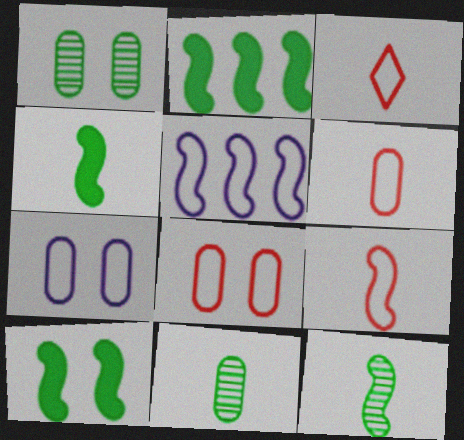[[2, 4, 10], 
[3, 6, 9]]